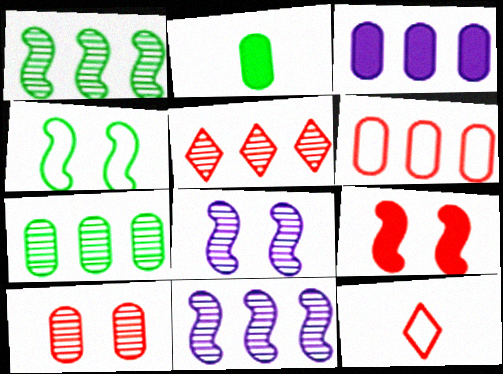[[3, 6, 7], 
[4, 8, 9], 
[5, 7, 11]]